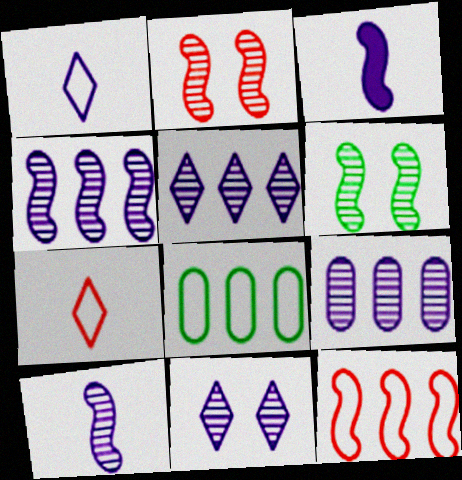[[3, 6, 12], 
[4, 5, 9], 
[9, 10, 11]]